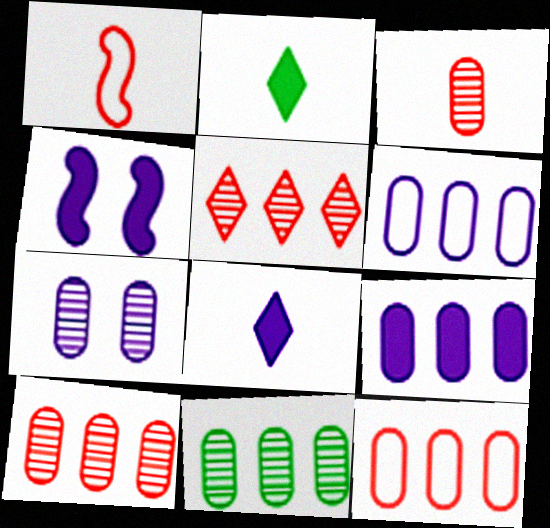[[3, 7, 11], 
[4, 8, 9], 
[9, 11, 12]]